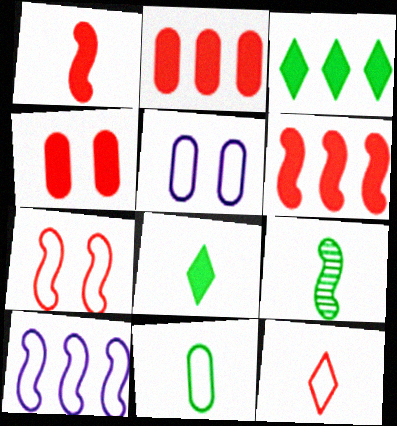[[8, 9, 11]]